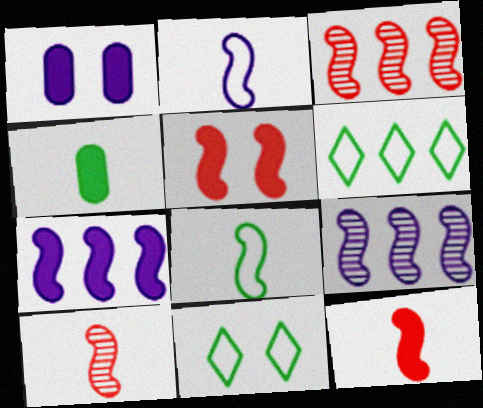[[1, 6, 10], 
[5, 8, 9]]